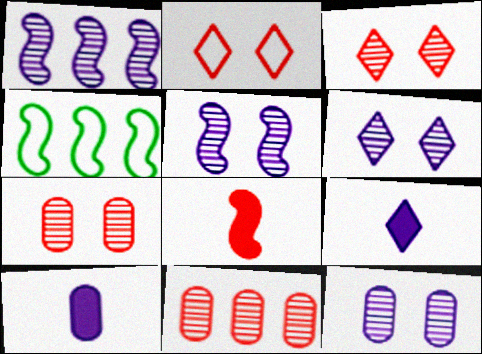[[2, 8, 11], 
[3, 4, 10], 
[4, 5, 8], 
[4, 7, 9], 
[5, 6, 12]]